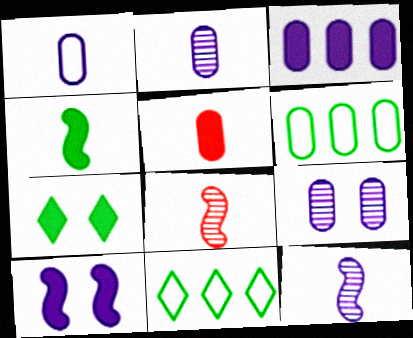[[1, 3, 9], 
[5, 6, 9]]